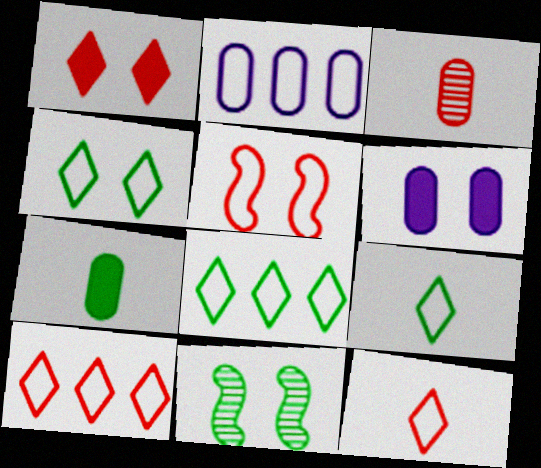[[2, 5, 9], 
[4, 8, 9], 
[7, 8, 11]]